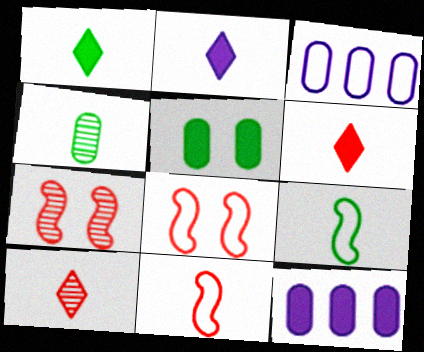[[1, 2, 6], 
[1, 3, 7], 
[1, 4, 9], 
[2, 4, 11]]